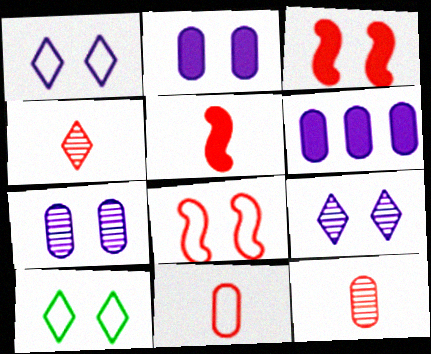[[3, 7, 10], 
[4, 5, 11]]